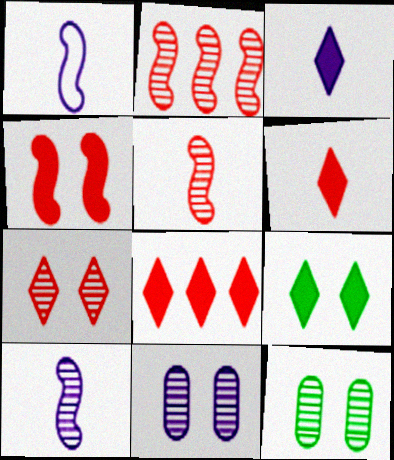[[1, 8, 12], 
[3, 8, 9]]